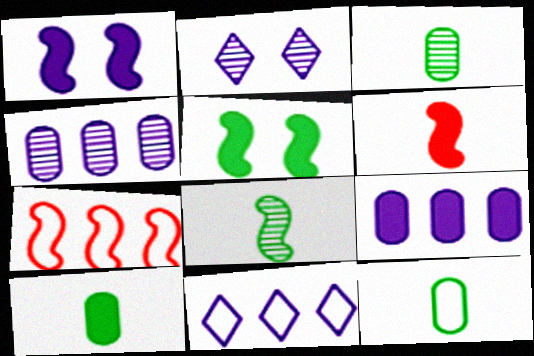[[1, 7, 8], 
[2, 7, 10], 
[3, 10, 12]]